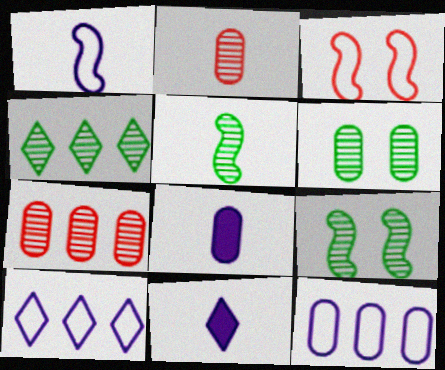[[3, 4, 8], 
[4, 5, 6]]